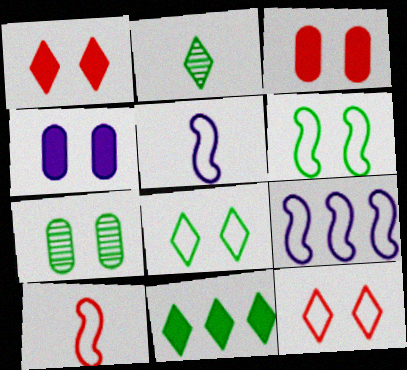[[2, 3, 9], 
[2, 8, 11], 
[6, 9, 10]]